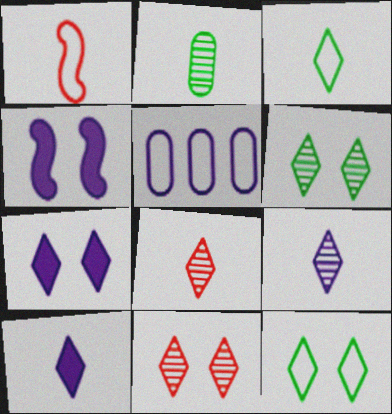[[1, 2, 10], 
[1, 5, 12], 
[3, 8, 10], 
[4, 5, 9], 
[7, 11, 12]]